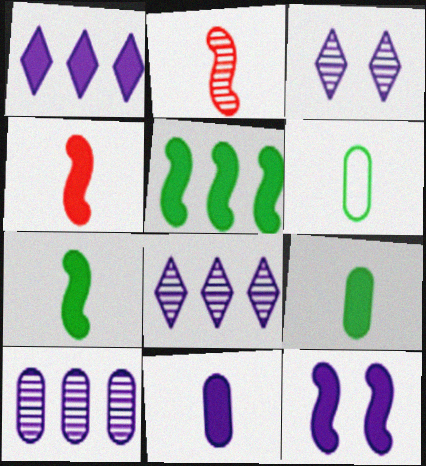[[1, 11, 12], 
[4, 5, 12]]